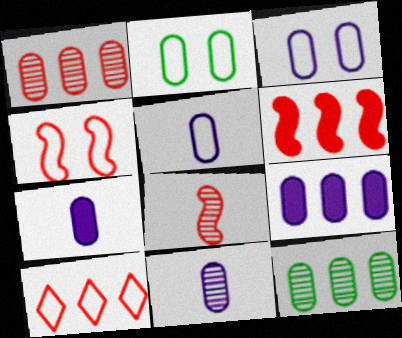[[1, 2, 7], 
[1, 6, 10], 
[3, 9, 11], 
[4, 6, 8], 
[5, 7, 11]]